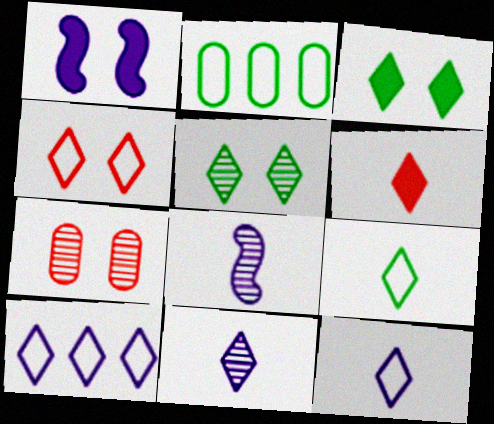[[4, 9, 10], 
[5, 6, 10], 
[6, 9, 11]]